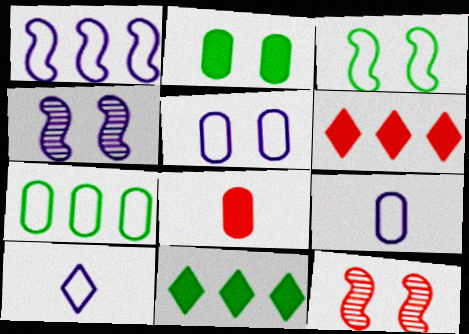[[1, 5, 10], 
[9, 11, 12]]